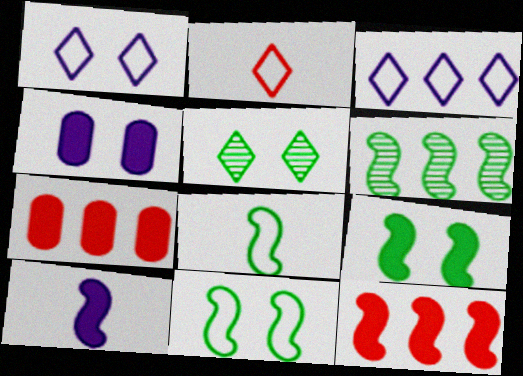[[2, 4, 6], 
[3, 6, 7], 
[6, 8, 9], 
[9, 10, 12]]